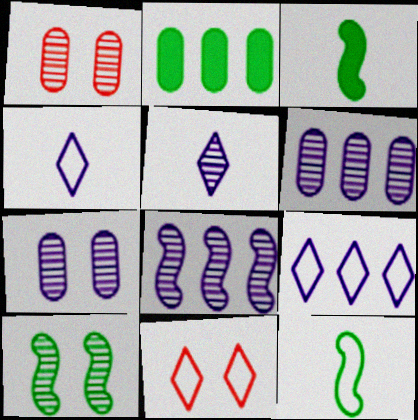[[1, 3, 9], 
[3, 6, 11], 
[5, 7, 8]]